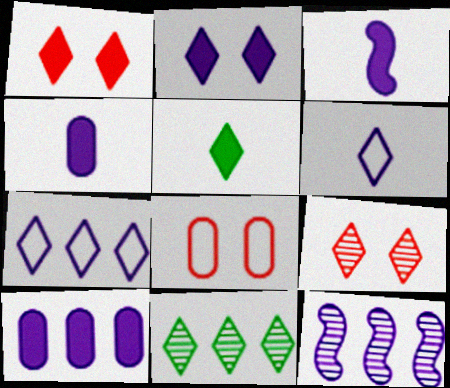[[1, 6, 11], 
[2, 3, 10], 
[3, 8, 11], 
[5, 7, 9], 
[5, 8, 12], 
[7, 10, 12]]